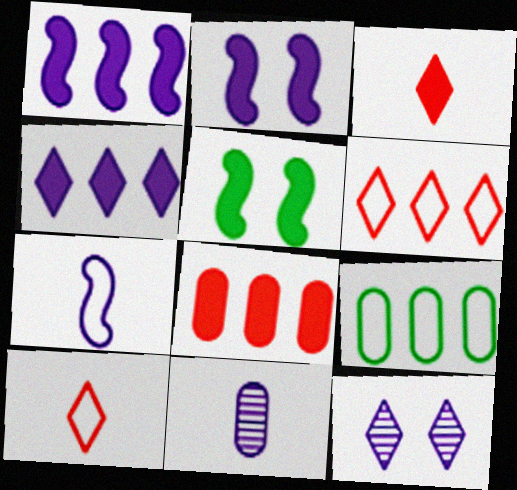[[5, 6, 11]]